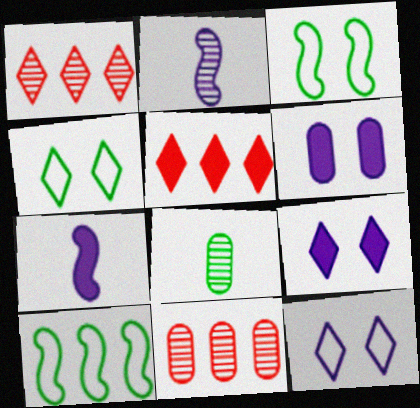[[4, 7, 11]]